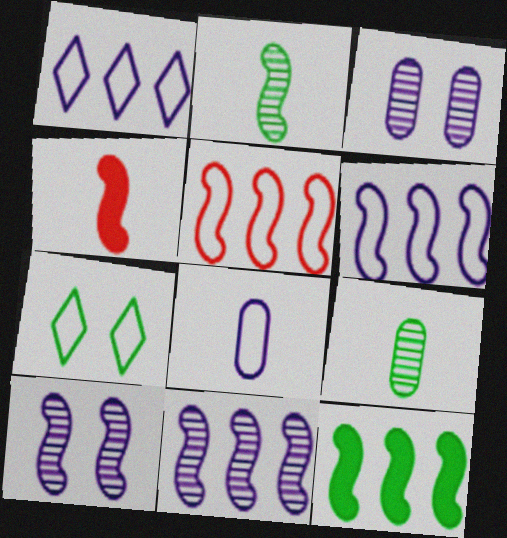[[5, 7, 8], 
[5, 11, 12], 
[7, 9, 12]]